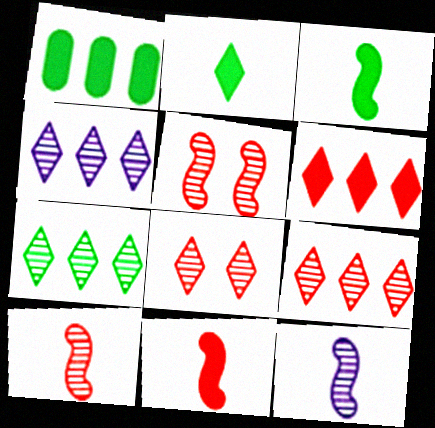[[4, 7, 9]]